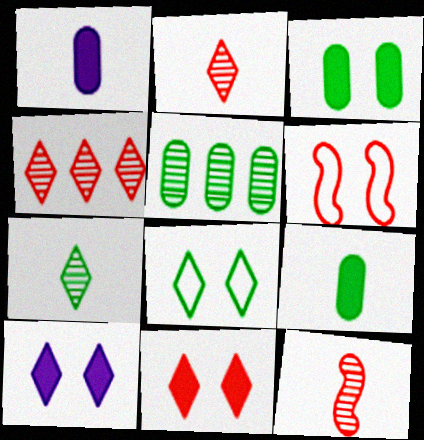[]